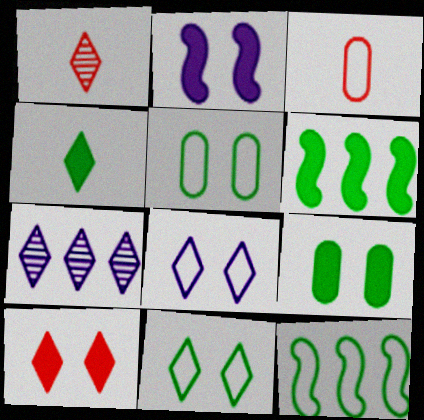[[2, 9, 10], 
[3, 8, 12], 
[4, 6, 9]]